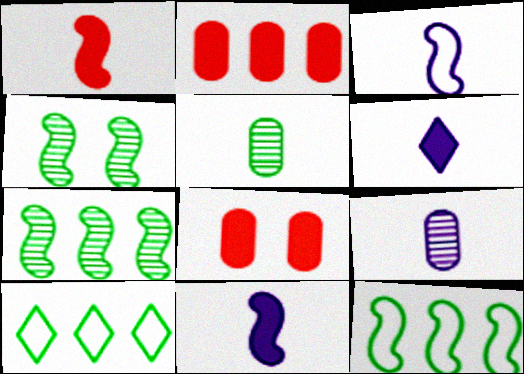[[3, 6, 9]]